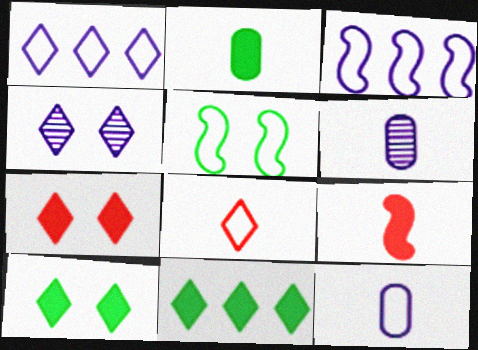[[4, 8, 11]]